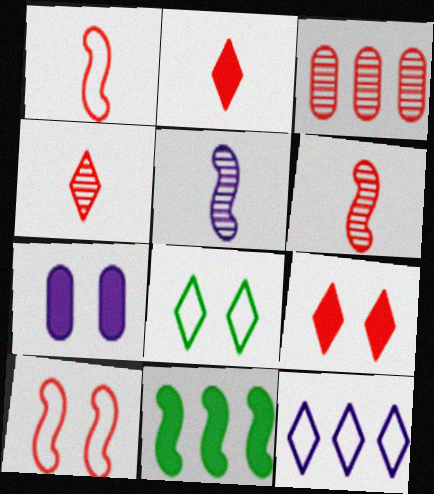[[1, 3, 9], 
[2, 3, 10], 
[2, 7, 11], 
[3, 11, 12], 
[5, 7, 12], 
[5, 10, 11]]